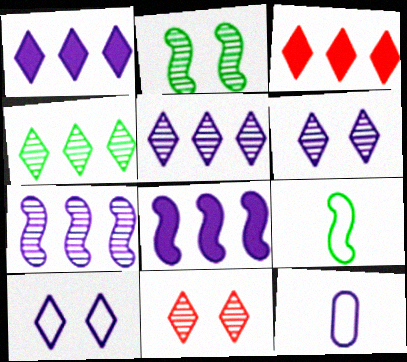[[2, 3, 12], 
[6, 8, 12]]